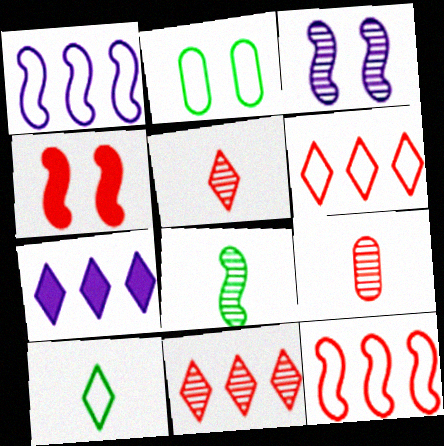[[1, 4, 8], 
[4, 6, 9]]